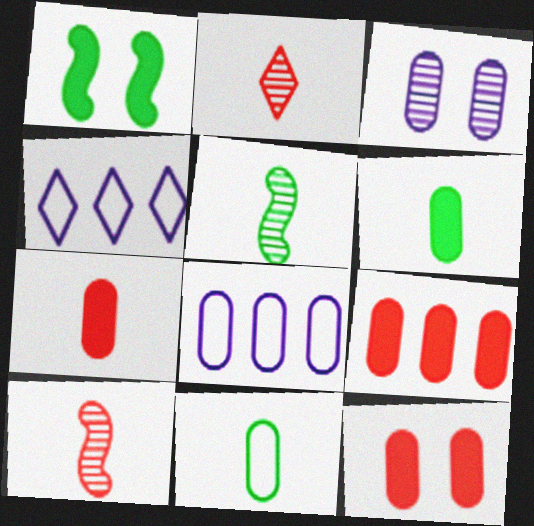[[1, 2, 8], 
[3, 9, 11], 
[4, 5, 12], 
[7, 9, 12]]